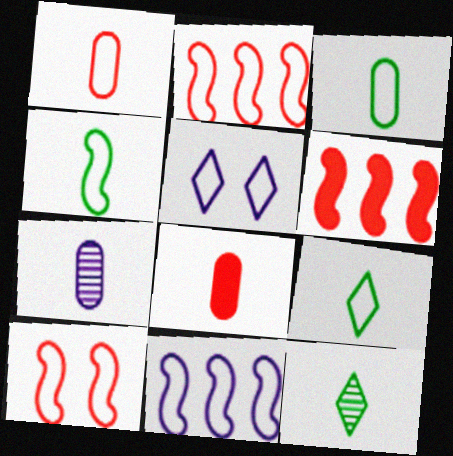[[2, 3, 5], 
[3, 4, 9], 
[3, 7, 8], 
[4, 10, 11]]